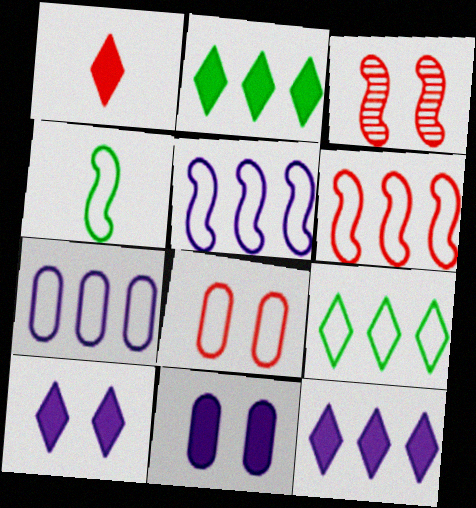[[1, 2, 10], 
[6, 7, 9]]